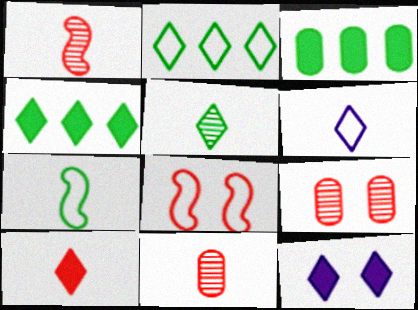[[4, 10, 12], 
[5, 6, 10]]